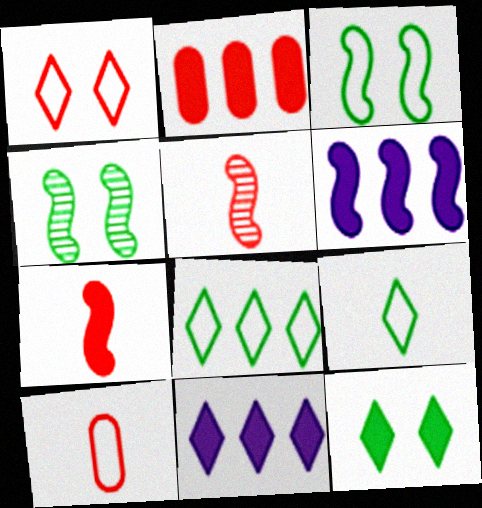[[1, 2, 5], 
[3, 5, 6], 
[4, 10, 11]]